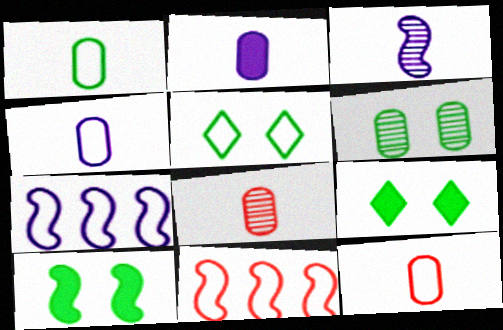[[1, 2, 8], 
[1, 4, 12], 
[3, 10, 11], 
[4, 5, 11], 
[5, 6, 10], 
[5, 7, 12], 
[7, 8, 9]]